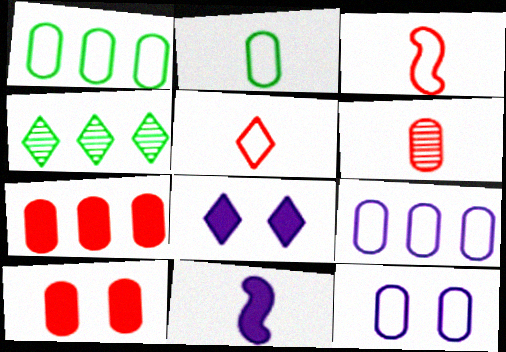[[4, 5, 8]]